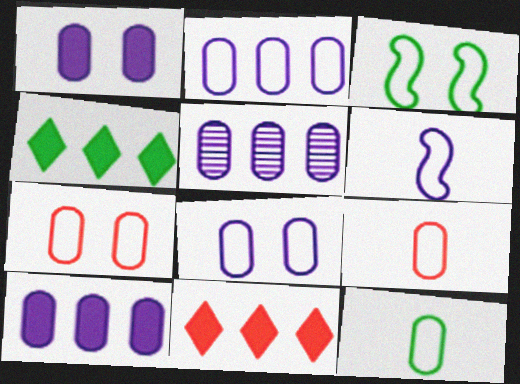[[2, 5, 10], 
[2, 7, 12]]